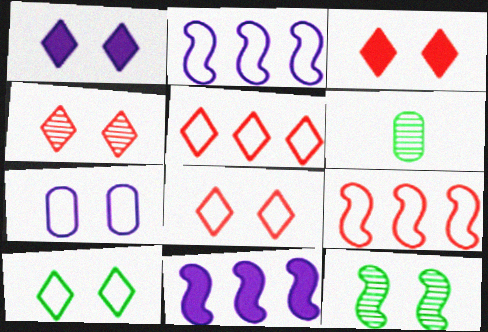[[1, 4, 10], 
[1, 6, 9], 
[2, 3, 6], 
[3, 4, 8], 
[3, 7, 12], 
[6, 8, 11]]